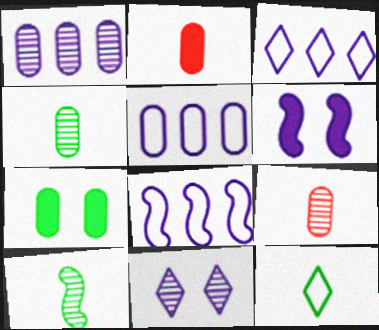[[3, 5, 8], 
[5, 7, 9]]